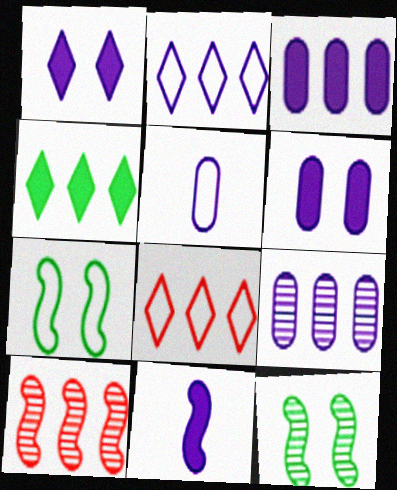[[1, 3, 11], 
[5, 6, 9], 
[5, 7, 8], 
[7, 10, 11]]